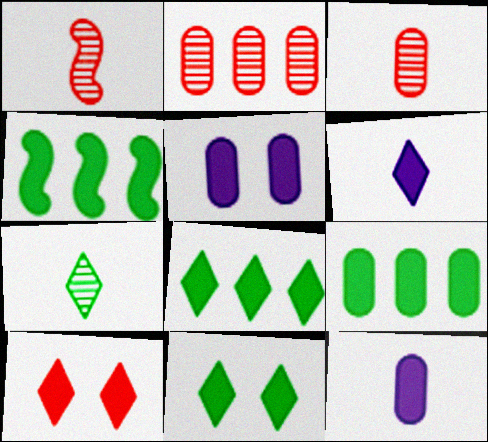[[4, 8, 9], 
[4, 10, 12], 
[6, 8, 10]]